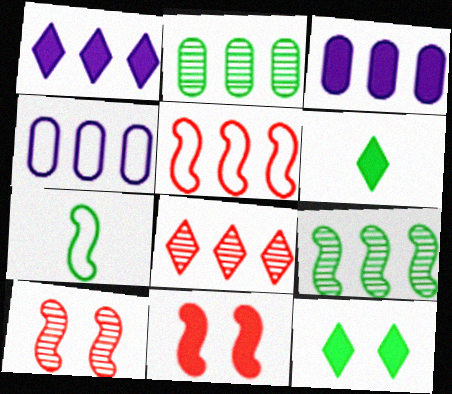[[1, 2, 5], 
[2, 7, 12], 
[3, 6, 11], 
[4, 6, 10]]